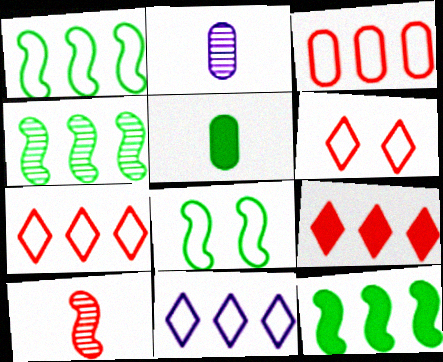[[1, 3, 11], 
[1, 4, 12], 
[2, 6, 12], 
[2, 8, 9]]